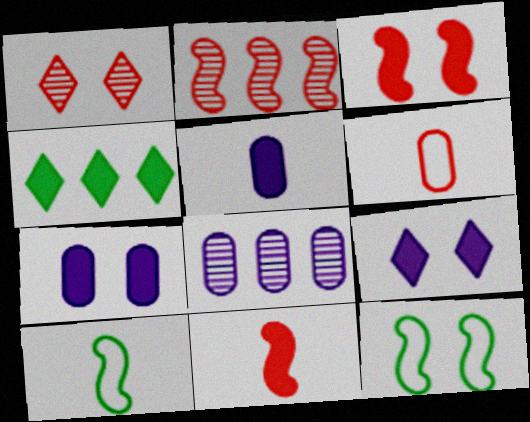[[1, 7, 12], 
[3, 4, 5], 
[4, 7, 11]]